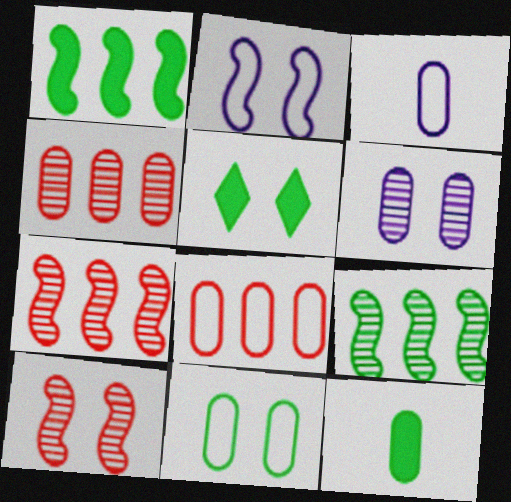[[1, 5, 12], 
[3, 5, 7], 
[3, 8, 11], 
[6, 8, 12]]